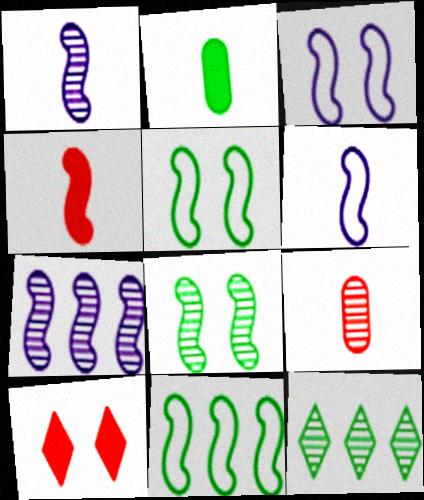[[2, 5, 12], 
[4, 5, 7]]